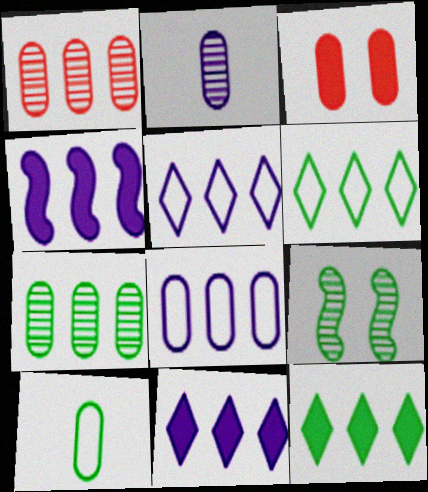[[1, 4, 6], 
[9, 10, 12]]